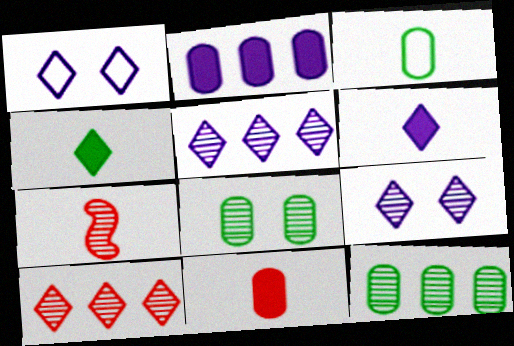[[1, 4, 10], 
[1, 5, 6], 
[3, 6, 7], 
[5, 7, 8], 
[7, 9, 12]]